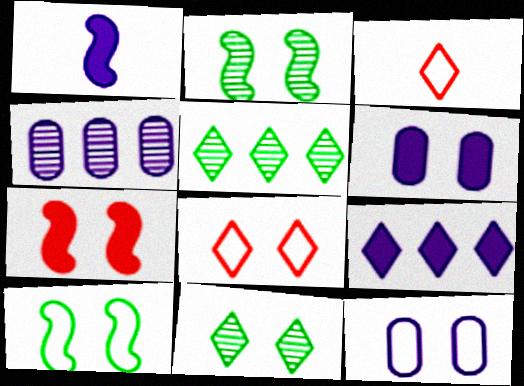[[1, 6, 9], 
[2, 6, 8], 
[3, 9, 11], 
[7, 11, 12], 
[8, 10, 12]]